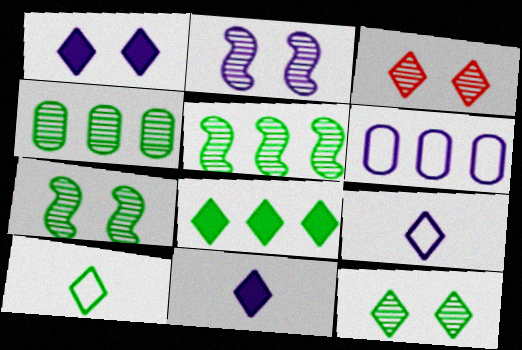[[2, 6, 11], 
[3, 8, 9], 
[8, 10, 12]]